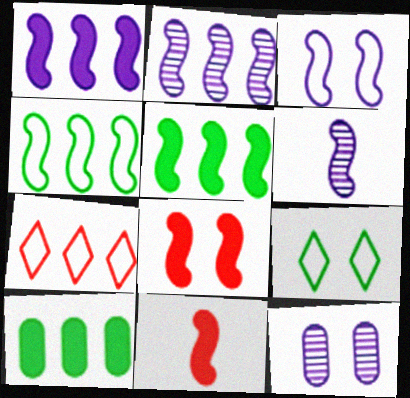[[1, 3, 6], 
[2, 7, 10], 
[4, 6, 8], 
[8, 9, 12]]